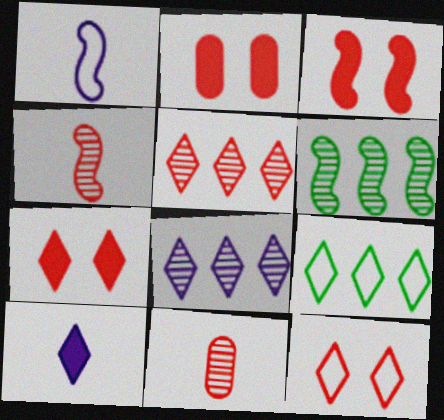[[1, 3, 6], 
[2, 3, 7]]